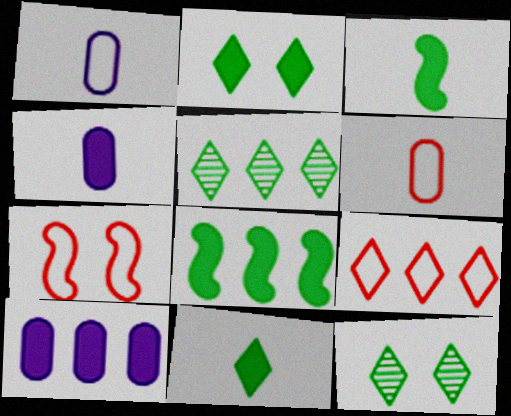[[4, 5, 7], 
[6, 7, 9]]